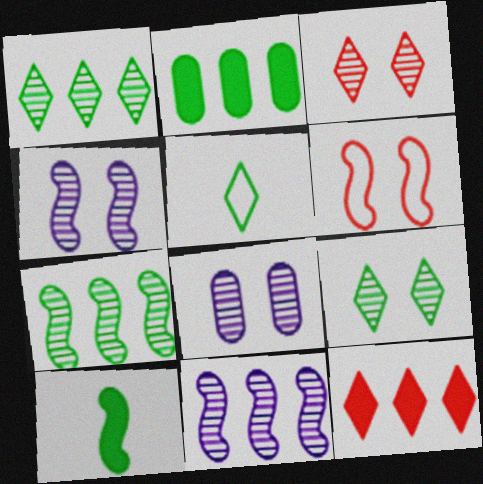[[6, 10, 11]]